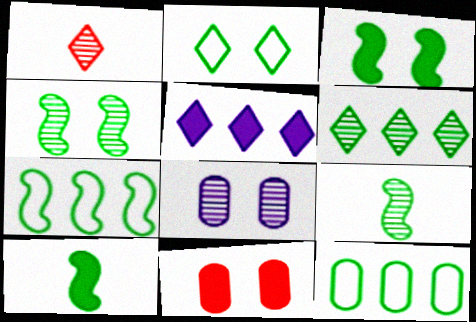[[1, 2, 5], 
[3, 7, 9], 
[4, 7, 10], 
[5, 10, 11]]